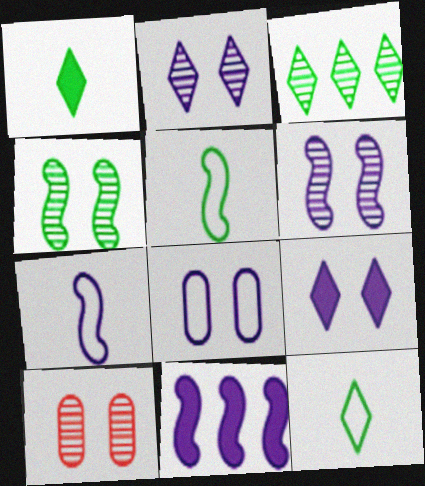[[2, 4, 10], 
[6, 7, 11], 
[6, 8, 9], 
[10, 11, 12]]